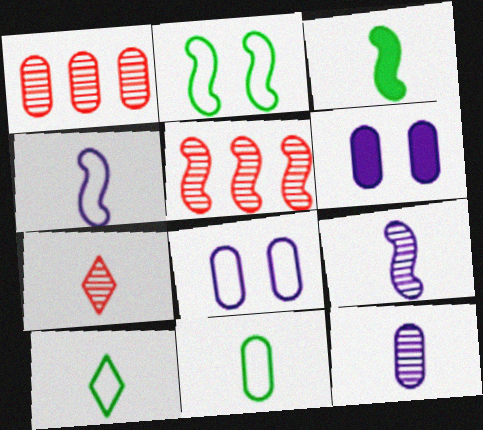[[1, 6, 11], 
[5, 6, 10]]